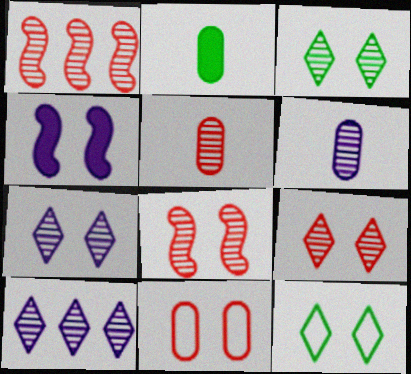[[1, 3, 6], 
[1, 5, 9], 
[3, 4, 11], 
[3, 7, 9]]